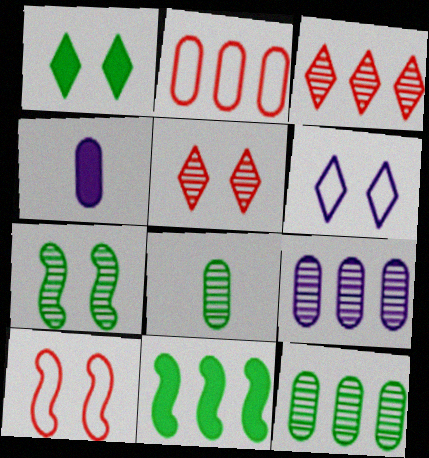[[1, 5, 6]]